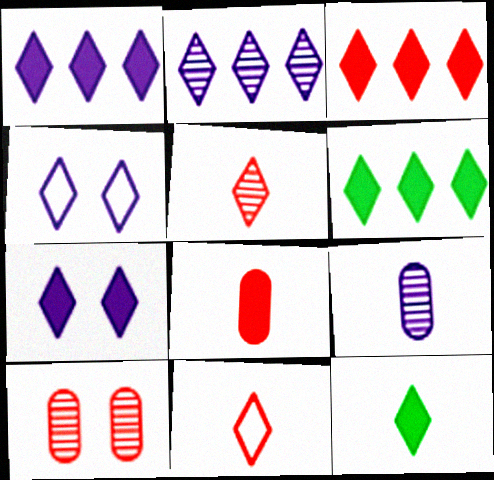[[1, 3, 6], 
[3, 7, 12], 
[4, 5, 6]]